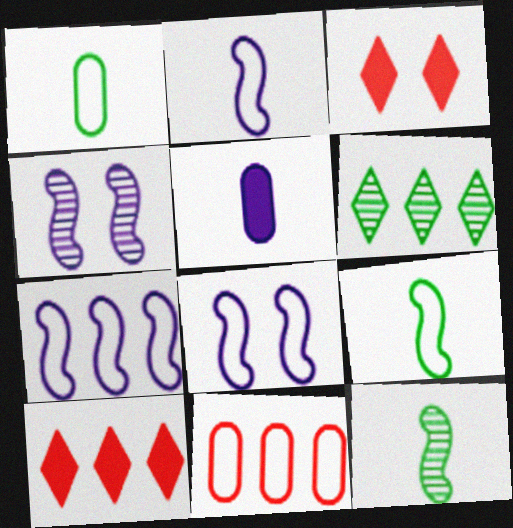[[1, 4, 10], 
[2, 7, 8]]